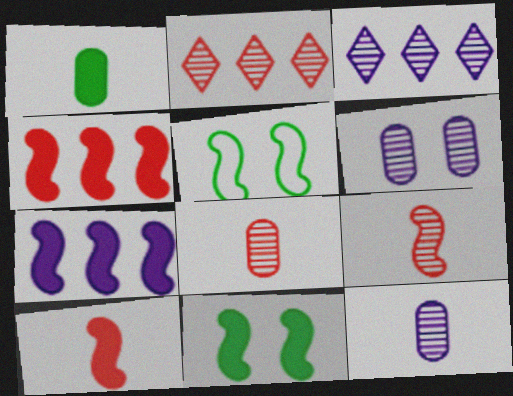[[5, 7, 9], 
[7, 10, 11]]